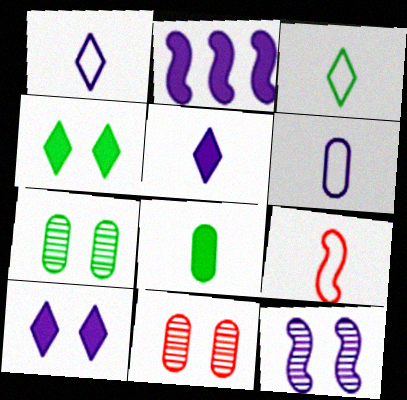[[2, 3, 11], 
[3, 6, 9]]